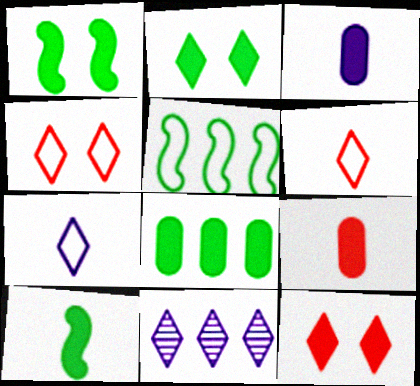[[2, 6, 11], 
[2, 8, 10]]